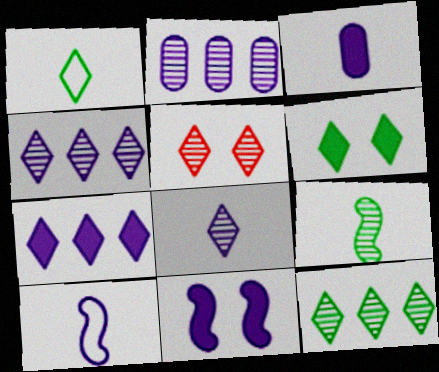[[1, 5, 7], 
[1, 6, 12], 
[2, 5, 9], 
[3, 7, 11], 
[3, 8, 10], 
[5, 8, 12]]